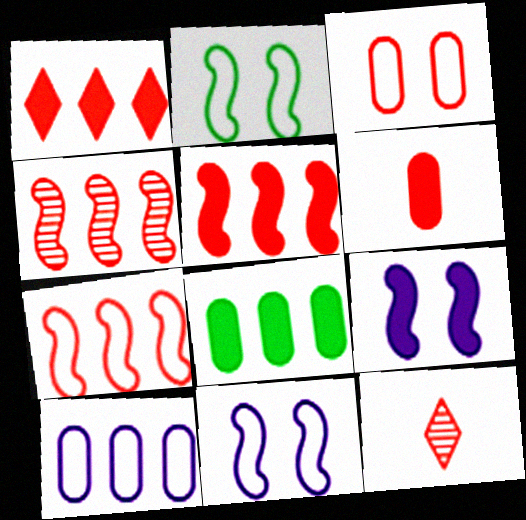[[3, 5, 12], 
[4, 5, 7], 
[8, 11, 12]]